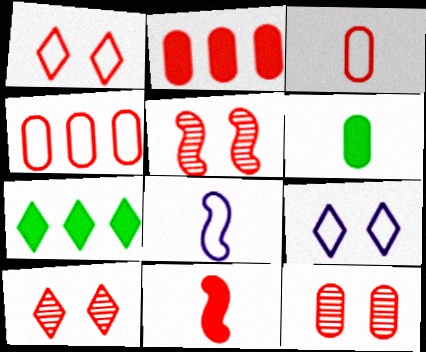[[2, 3, 12], 
[4, 10, 11], 
[5, 10, 12], 
[7, 8, 12]]